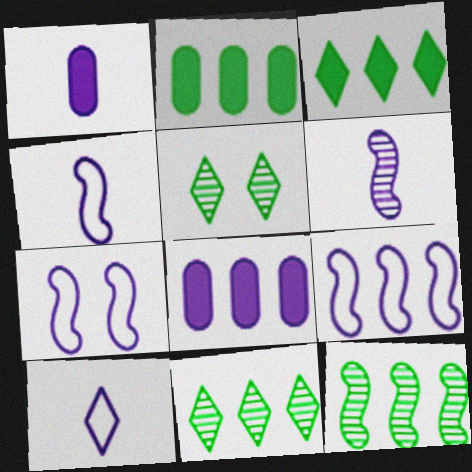[[1, 6, 10], 
[4, 7, 9]]